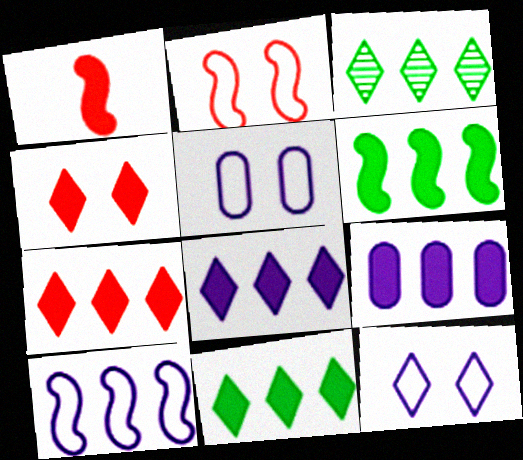[[1, 3, 5], 
[6, 7, 9], 
[7, 8, 11]]